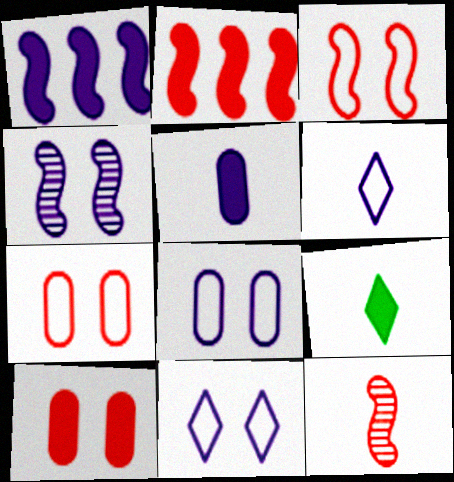[[1, 9, 10], 
[2, 3, 12]]